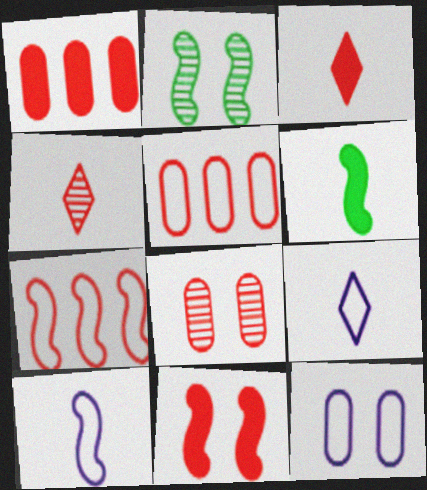[[1, 2, 9], 
[1, 3, 11], 
[3, 7, 8], 
[4, 5, 11]]